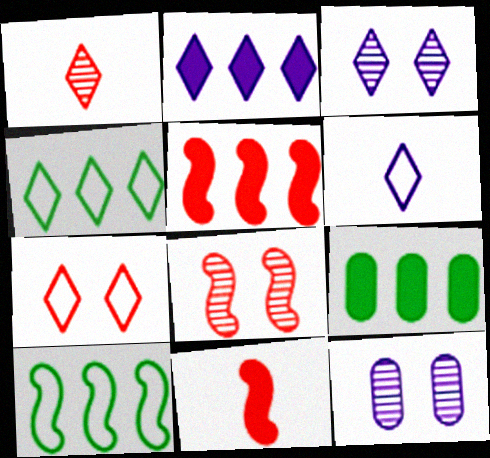[[2, 3, 6], 
[2, 5, 9], 
[4, 6, 7], 
[4, 11, 12], 
[6, 8, 9]]